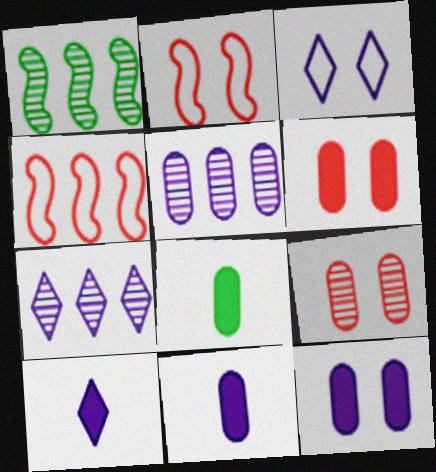[[2, 7, 8], 
[3, 7, 10]]